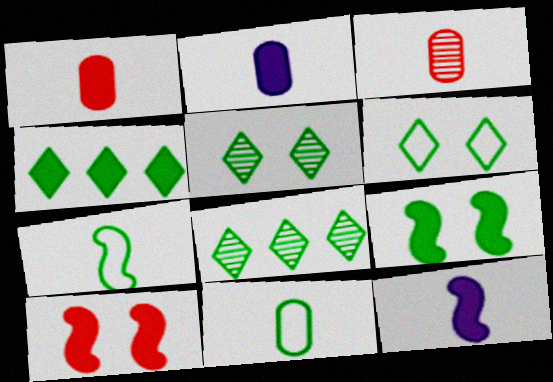[[2, 3, 11], 
[2, 4, 10], 
[8, 9, 11]]